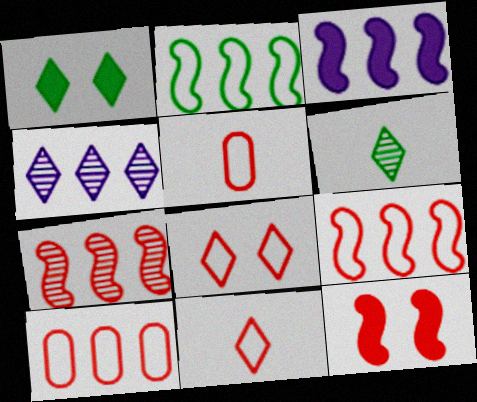[[1, 4, 11], 
[2, 3, 7], 
[5, 8, 9]]